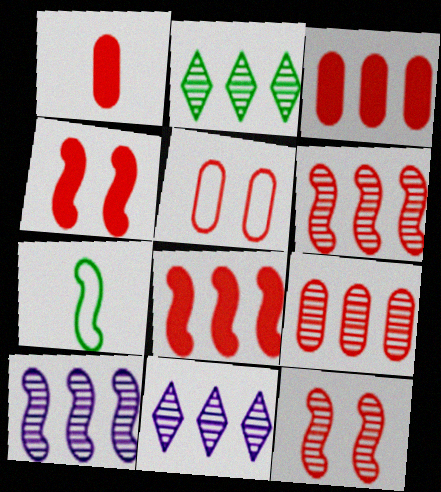[[1, 5, 9], 
[2, 9, 10], 
[4, 7, 10]]